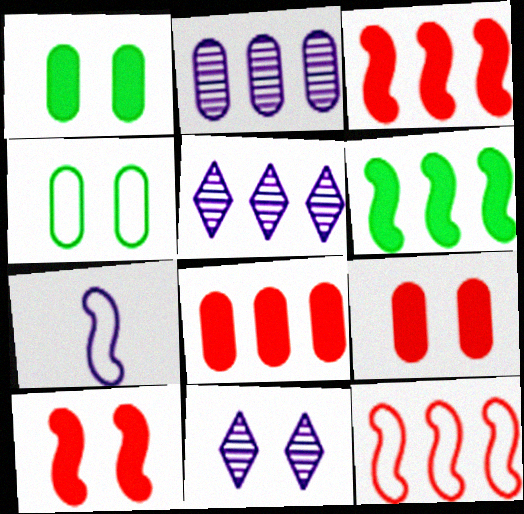[[4, 10, 11]]